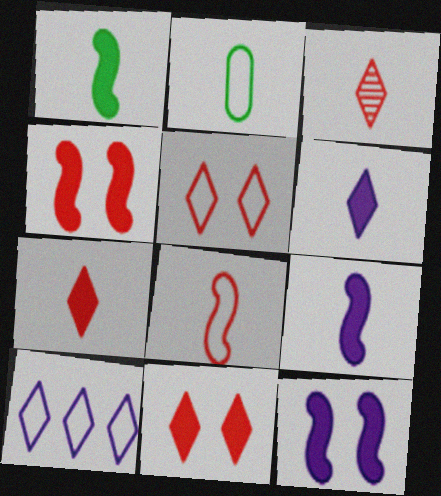[[2, 3, 9]]